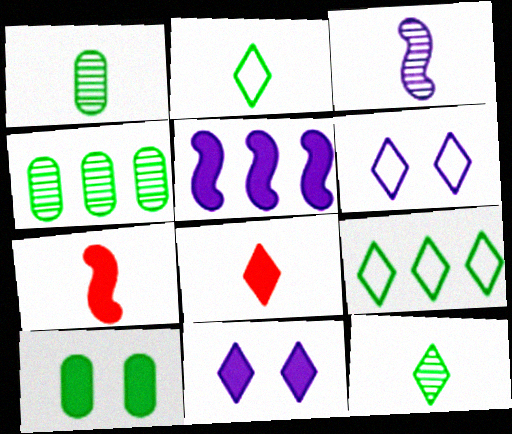[[4, 6, 7], 
[5, 8, 10]]